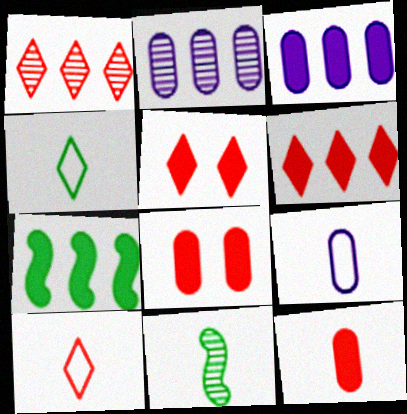[[1, 5, 10], 
[3, 6, 7]]